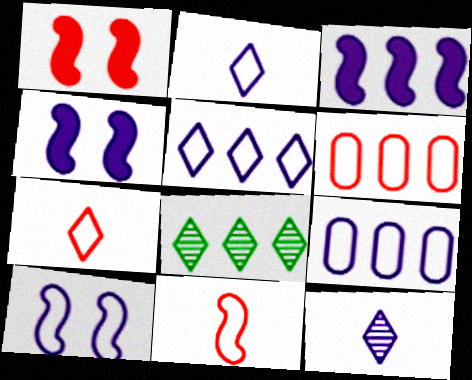[[2, 9, 10], 
[3, 6, 8], 
[4, 9, 12]]